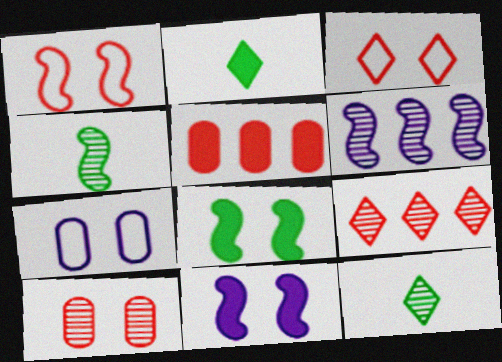[[2, 5, 11], 
[6, 10, 12]]